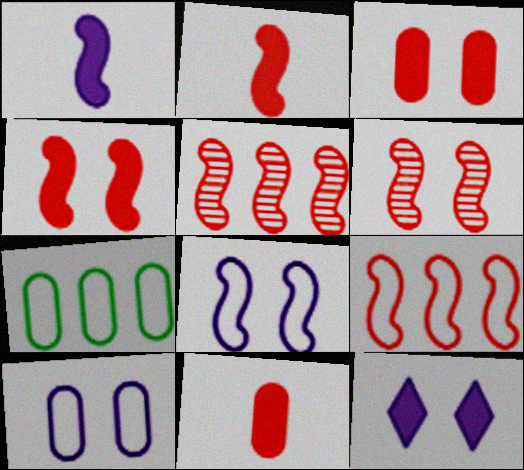[[2, 6, 9]]